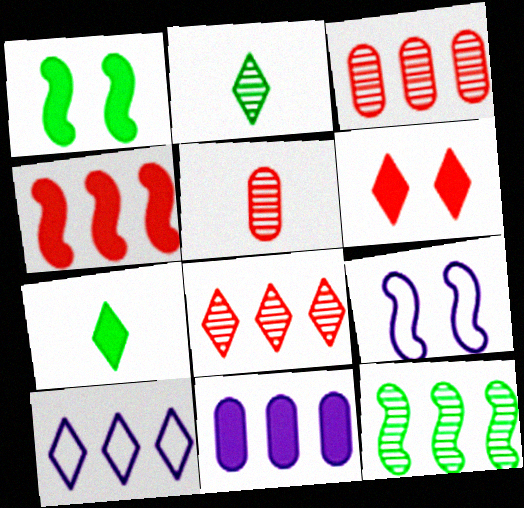[[1, 5, 10], 
[2, 6, 10], 
[3, 7, 9]]